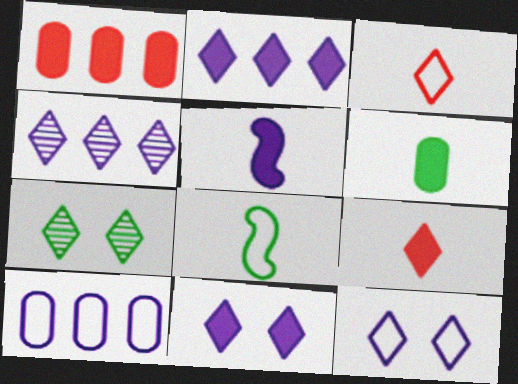[[2, 3, 7], 
[5, 6, 9]]